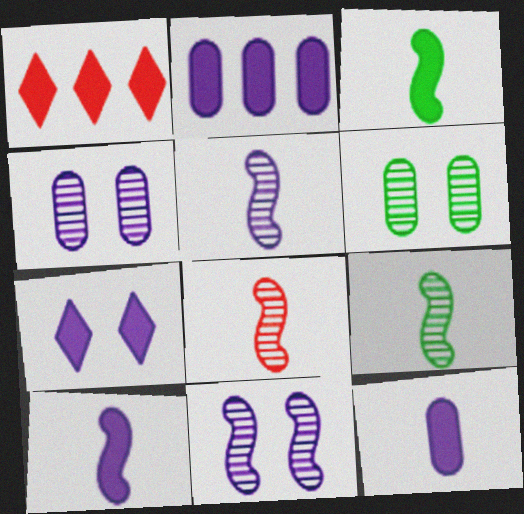[[2, 7, 10], 
[5, 8, 9]]